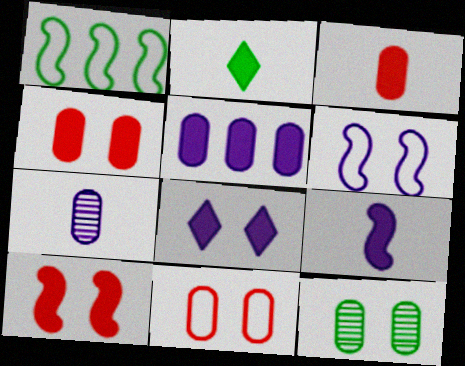[[1, 2, 12], 
[2, 3, 9], 
[2, 5, 10], 
[5, 8, 9]]